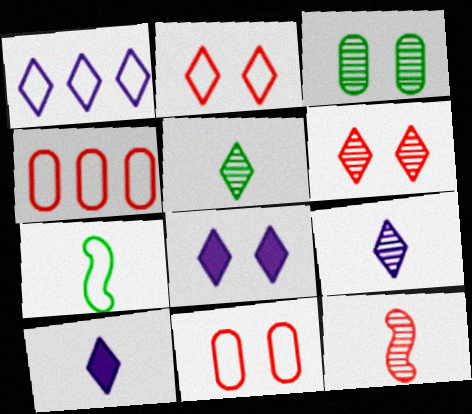[[1, 7, 11], 
[1, 8, 9]]